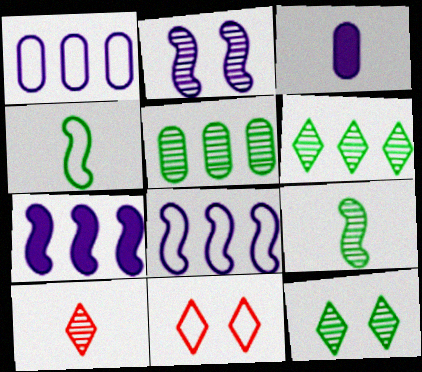[[1, 4, 11], 
[2, 5, 10], 
[3, 4, 10], 
[5, 9, 12]]